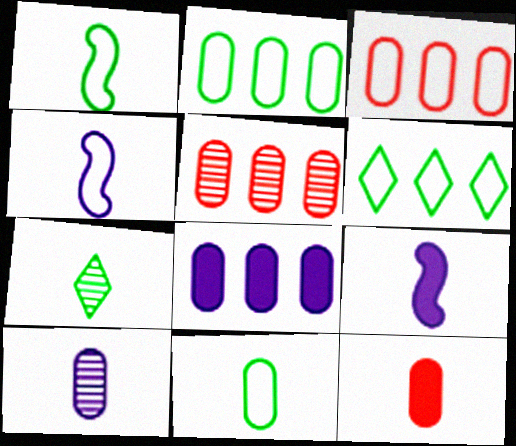[[2, 5, 8], 
[4, 7, 12], 
[10, 11, 12]]